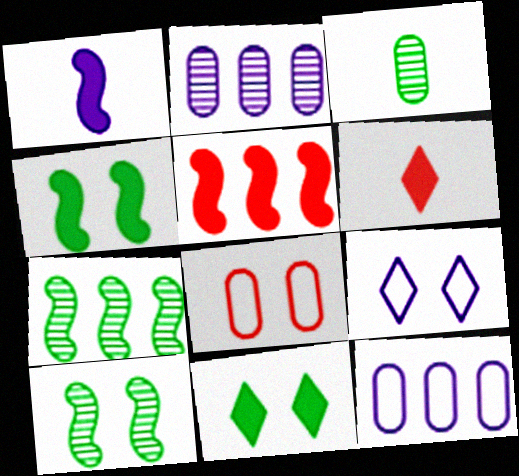[[1, 2, 9], 
[1, 4, 5], 
[3, 5, 9], 
[6, 10, 12]]